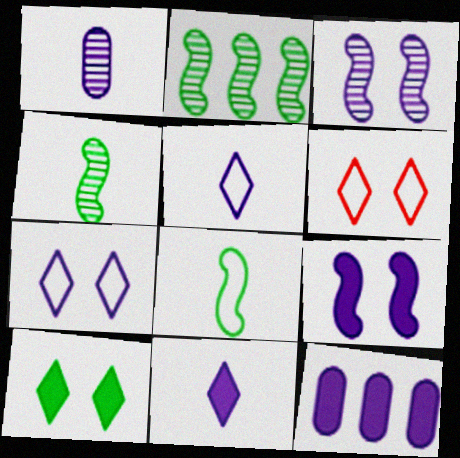[[3, 5, 12], 
[4, 6, 12], 
[9, 11, 12]]